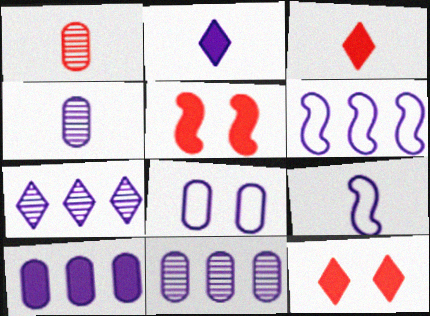[[2, 4, 9], 
[4, 8, 10], 
[6, 7, 10]]